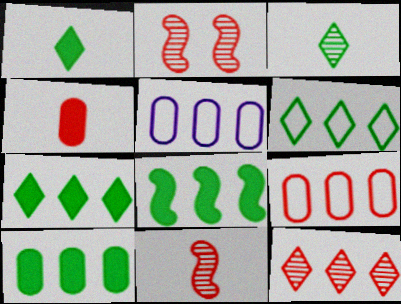[[1, 2, 5], 
[5, 8, 12], 
[7, 8, 10]]